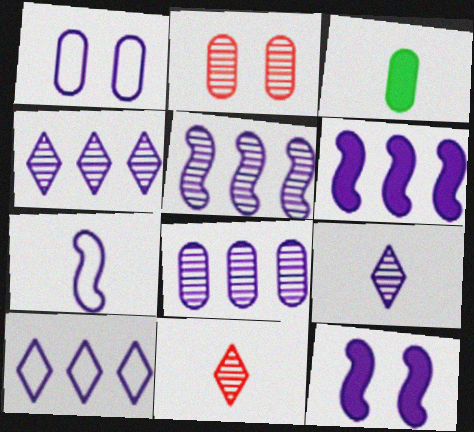[[1, 6, 9], 
[1, 7, 10], 
[3, 7, 11], 
[4, 5, 8], 
[5, 7, 12], 
[6, 8, 10]]